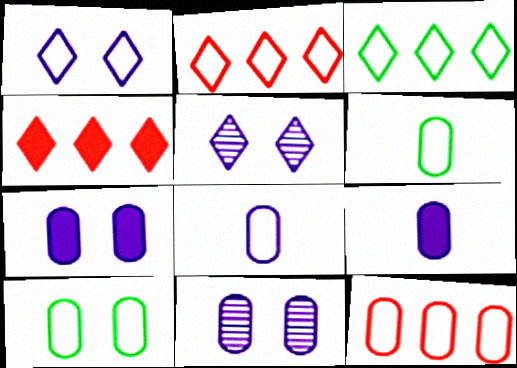[[8, 10, 12]]